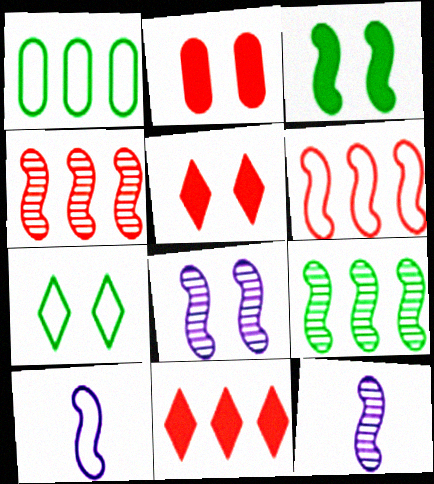[[1, 5, 12], 
[2, 7, 8], 
[3, 4, 10], 
[3, 6, 12]]